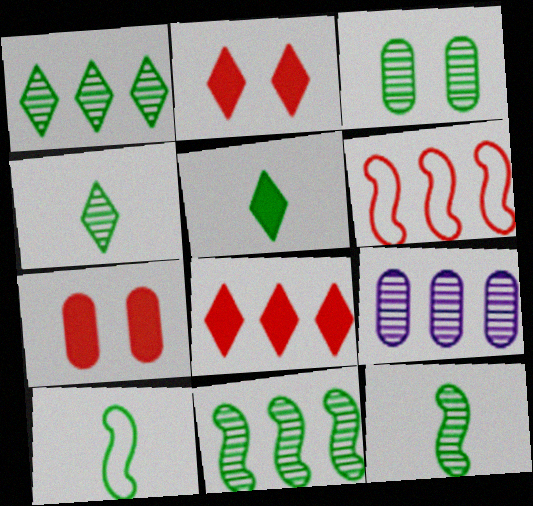[[1, 3, 12], 
[2, 9, 10], 
[3, 4, 11]]